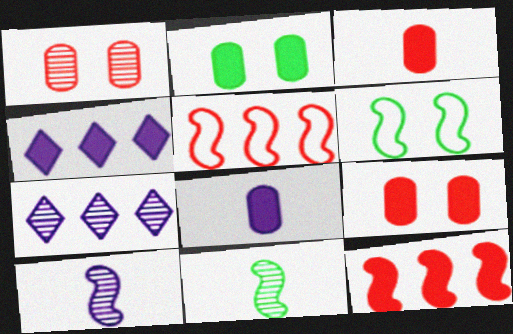[[1, 7, 11], 
[3, 6, 7], 
[6, 10, 12]]